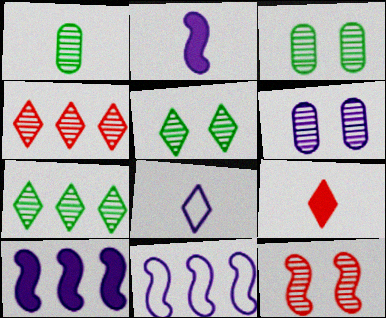[[3, 9, 11], 
[5, 6, 12], 
[6, 8, 10]]